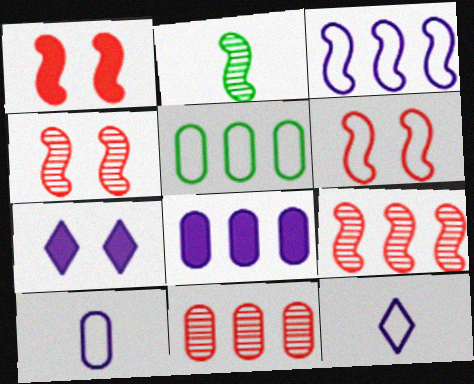[[1, 2, 3], 
[1, 4, 6], 
[5, 6, 12], 
[5, 8, 11]]